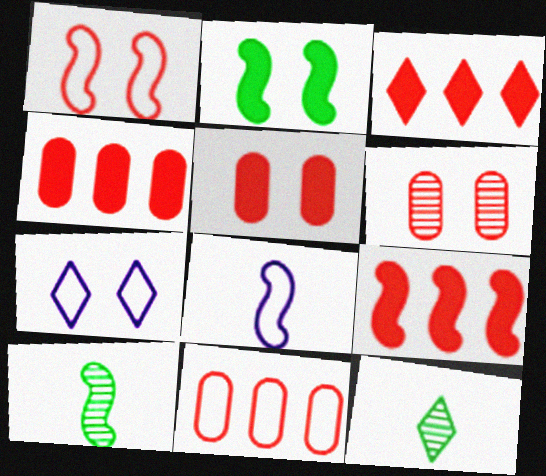[[2, 6, 7], 
[3, 4, 9], 
[3, 7, 12], 
[4, 7, 10]]